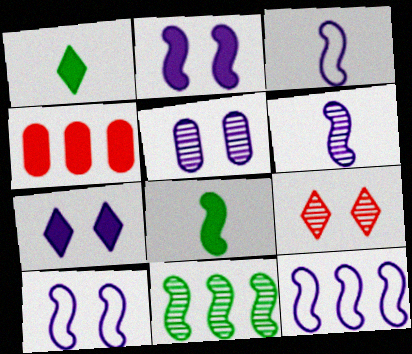[[1, 2, 4], 
[2, 6, 12], 
[3, 10, 12], 
[4, 7, 8], 
[5, 7, 10]]